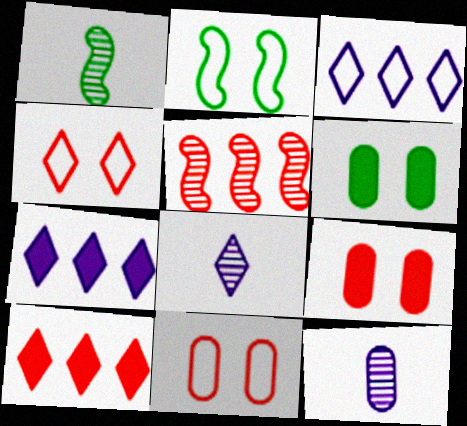[[1, 3, 9], 
[1, 7, 11], 
[2, 10, 12]]